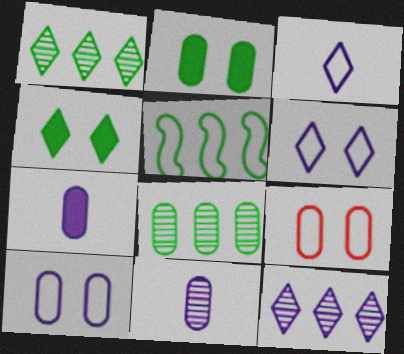[[3, 5, 9], 
[7, 8, 9]]